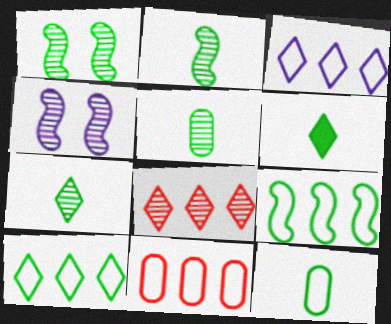[[2, 5, 7], 
[2, 6, 12], 
[3, 9, 11], 
[4, 5, 8], 
[4, 6, 11]]